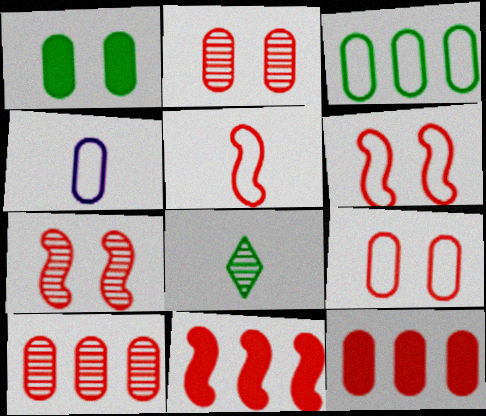[[1, 4, 10], 
[3, 4, 9], 
[5, 7, 11]]